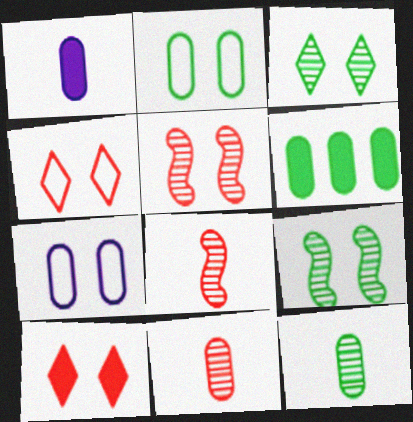[[2, 6, 12], 
[6, 7, 11], 
[7, 9, 10]]